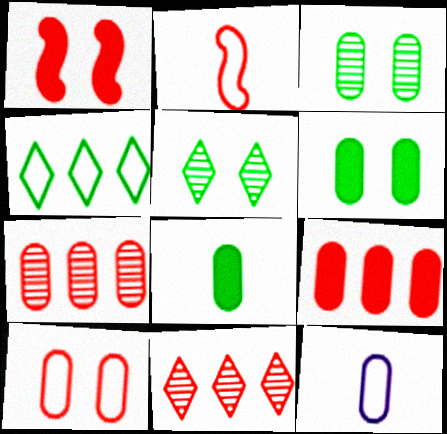[[3, 9, 12], 
[6, 7, 12]]